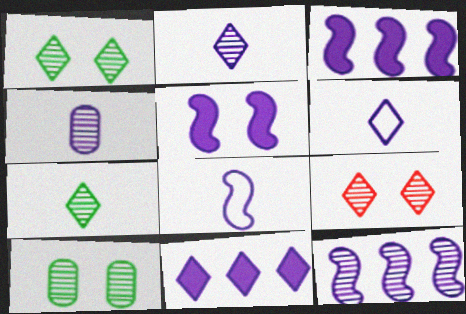[[5, 8, 12]]